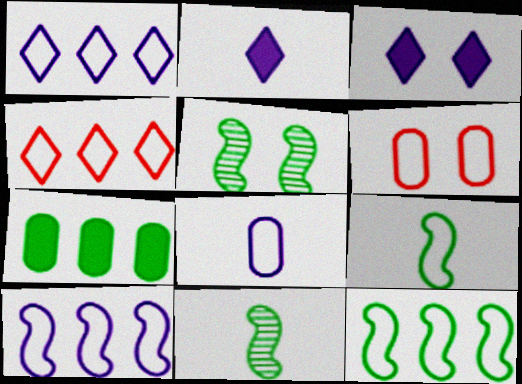[[1, 6, 9], 
[3, 5, 6]]